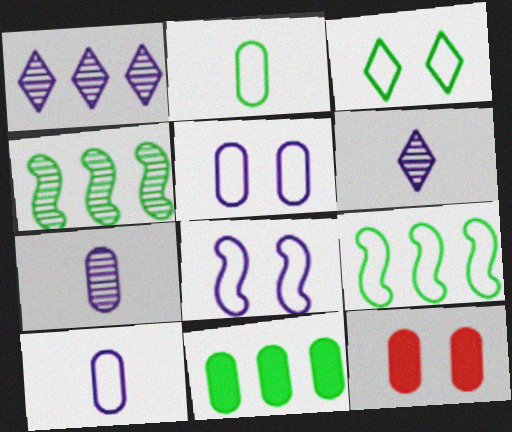[[2, 3, 9], 
[6, 9, 12]]